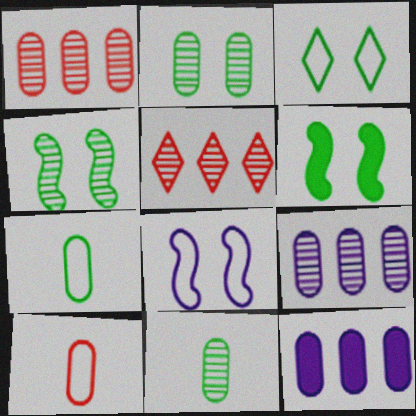[[2, 3, 6], 
[2, 10, 12]]